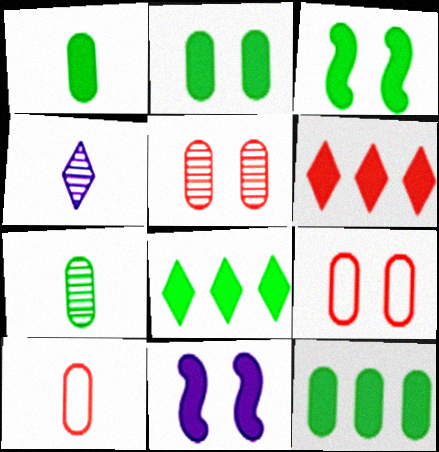[[1, 2, 12], 
[1, 3, 8], 
[1, 6, 11]]